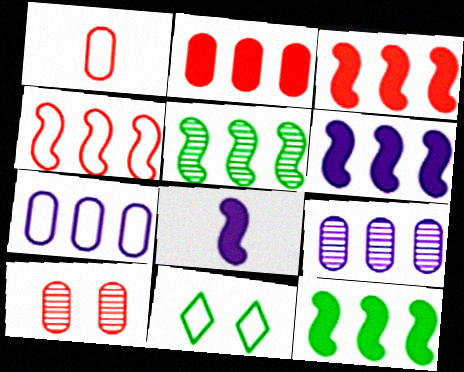[[1, 2, 10], 
[3, 6, 12], 
[4, 5, 6]]